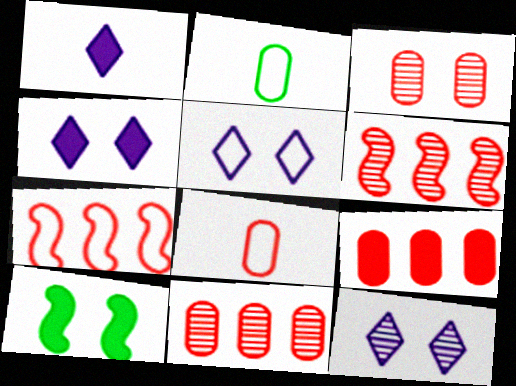[[1, 9, 10], 
[2, 4, 6], 
[2, 5, 7], 
[3, 5, 10], 
[3, 8, 9], 
[4, 5, 12]]